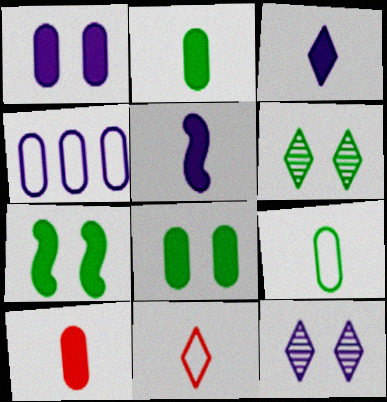[[4, 5, 12]]